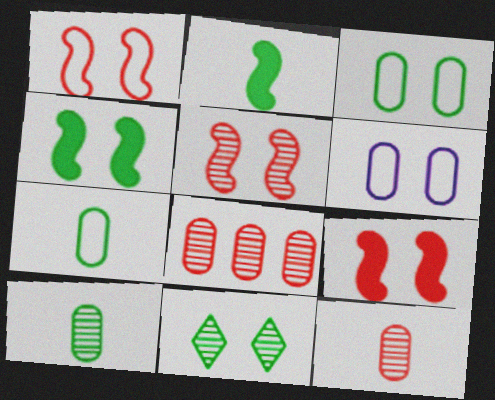[[1, 5, 9], 
[3, 4, 11], 
[6, 9, 11]]